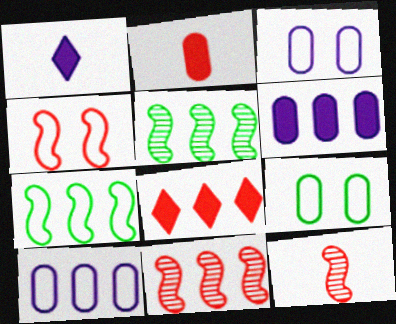[[1, 9, 11], 
[5, 8, 10]]